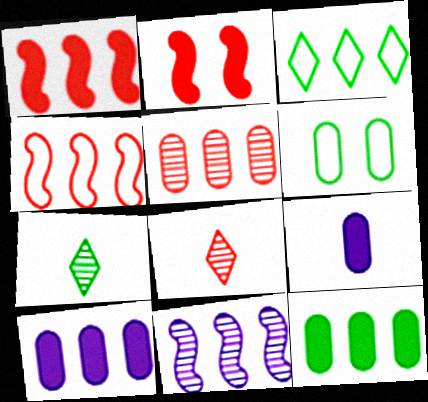[[5, 6, 9]]